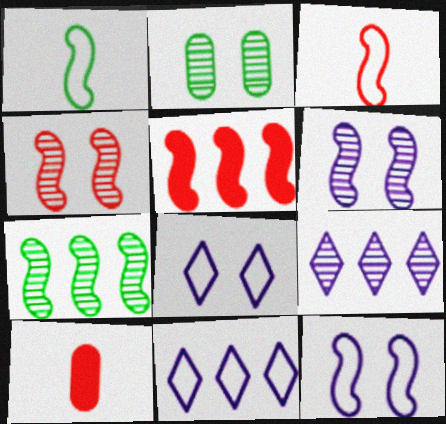[[1, 5, 6], 
[3, 4, 5], 
[7, 8, 10]]